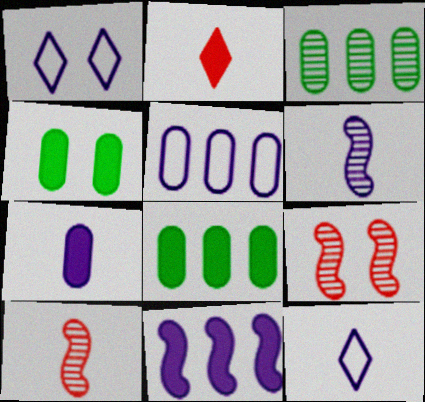[[1, 4, 9], 
[1, 8, 10], 
[2, 4, 11], 
[6, 7, 12], 
[8, 9, 12]]